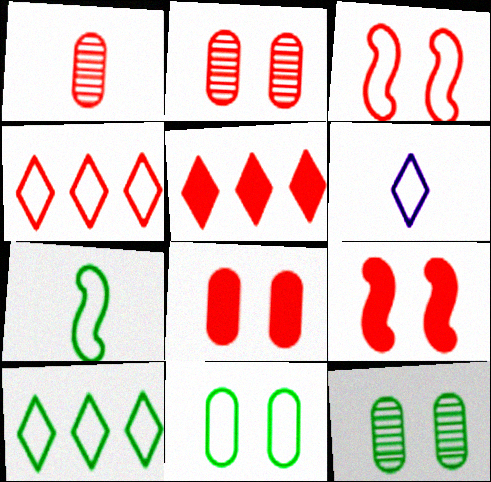[[1, 3, 5], 
[1, 4, 9], 
[7, 10, 11]]